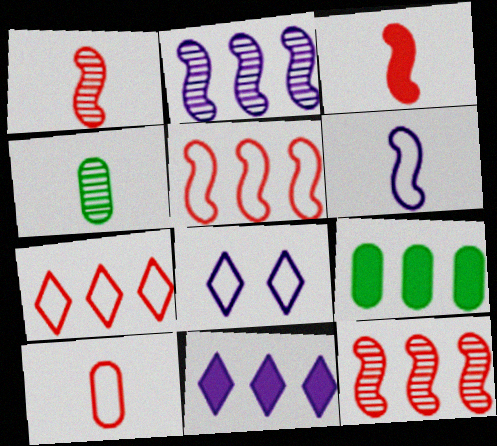[[1, 8, 9], 
[2, 7, 9]]